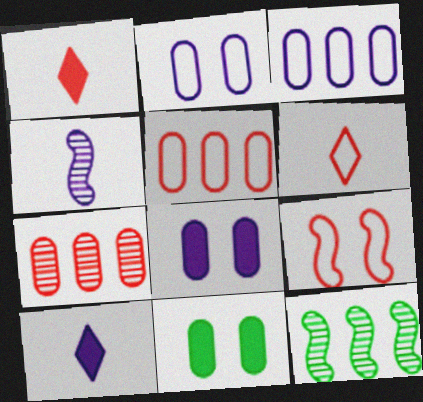[[1, 2, 12], 
[1, 7, 9], 
[5, 6, 9], 
[6, 8, 12]]